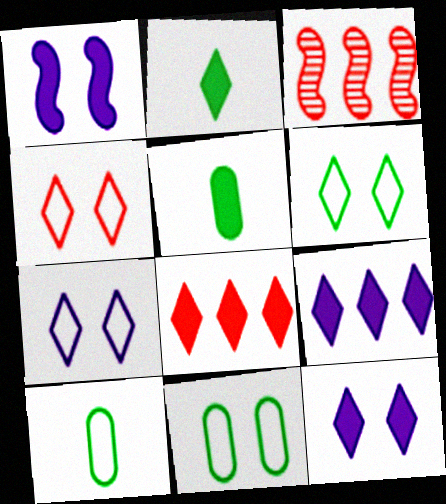[[1, 5, 8], 
[2, 8, 12], 
[3, 5, 7], 
[3, 10, 12], 
[4, 6, 7]]